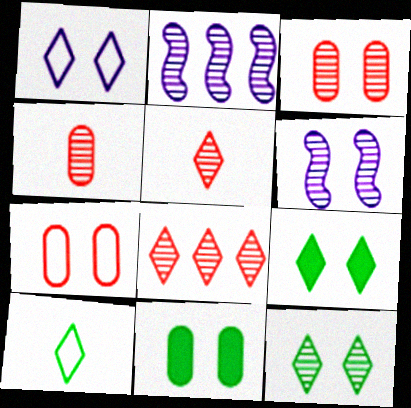[[2, 4, 12], 
[3, 6, 12], 
[6, 7, 9]]